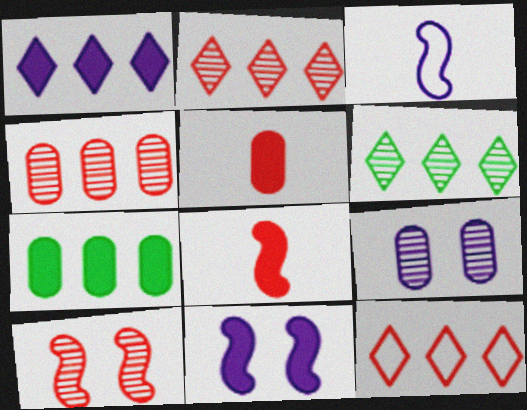[[1, 3, 9], 
[1, 6, 12], 
[5, 10, 12]]